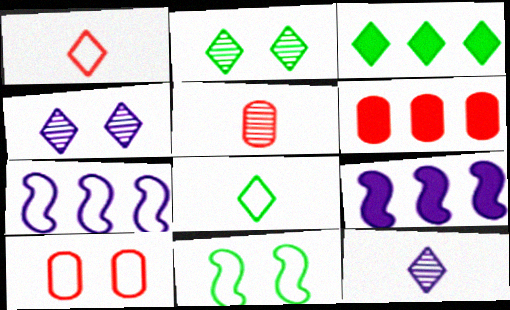[[1, 3, 4], 
[2, 3, 8], 
[3, 6, 9], 
[5, 6, 10], 
[6, 11, 12], 
[7, 8, 10]]